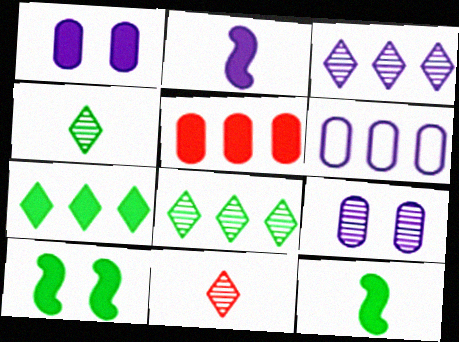[[6, 10, 11]]